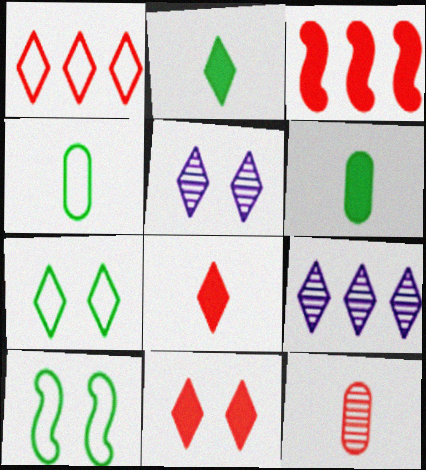[[1, 2, 5], 
[3, 4, 5], 
[5, 7, 11], 
[7, 8, 9]]